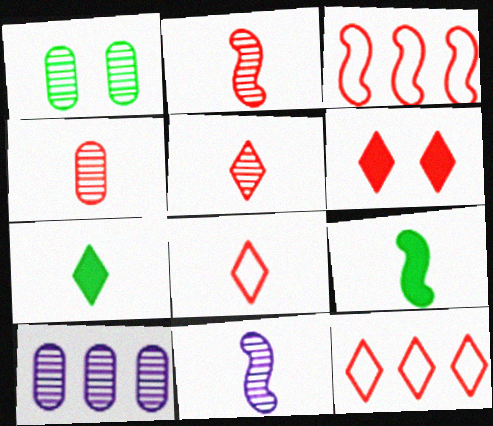[[1, 4, 10], 
[2, 4, 5], 
[3, 4, 6], 
[5, 6, 12]]